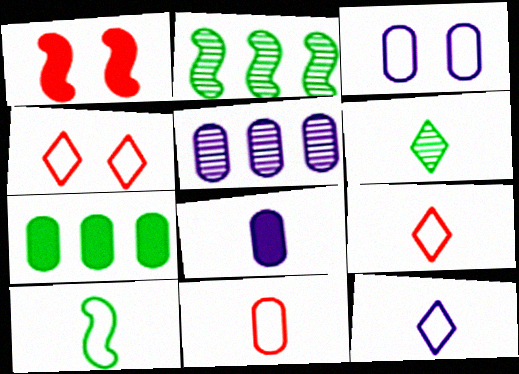[[2, 4, 8], 
[3, 5, 8], 
[10, 11, 12]]